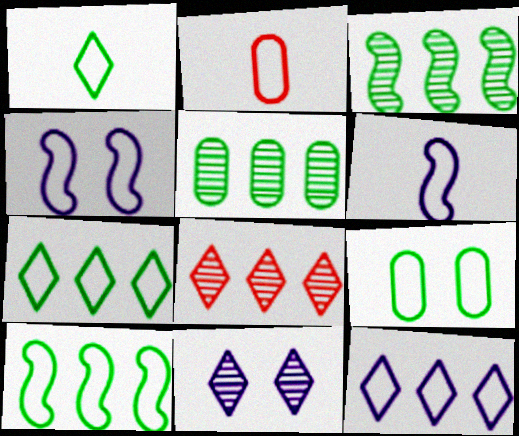[[1, 2, 6], 
[1, 9, 10], 
[2, 4, 7]]